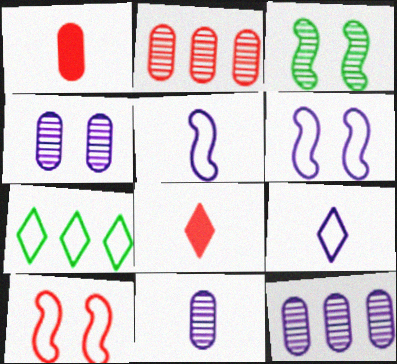[[2, 8, 10], 
[4, 11, 12]]